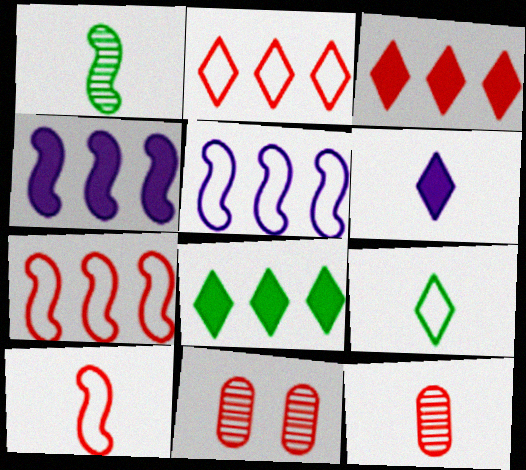[[3, 10, 11], 
[4, 9, 11]]